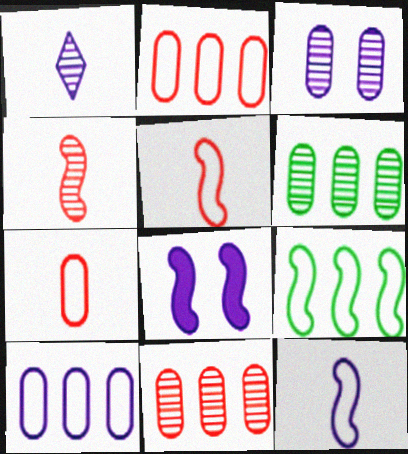[[1, 8, 10], 
[4, 8, 9]]